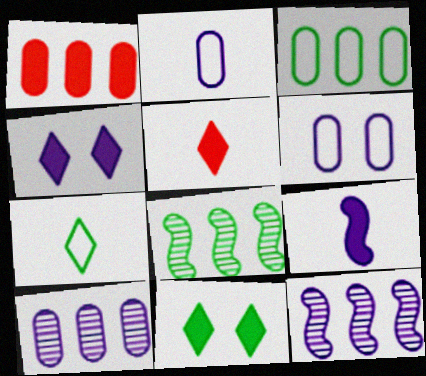[[1, 3, 10], 
[1, 9, 11], 
[2, 4, 12], 
[5, 6, 8]]